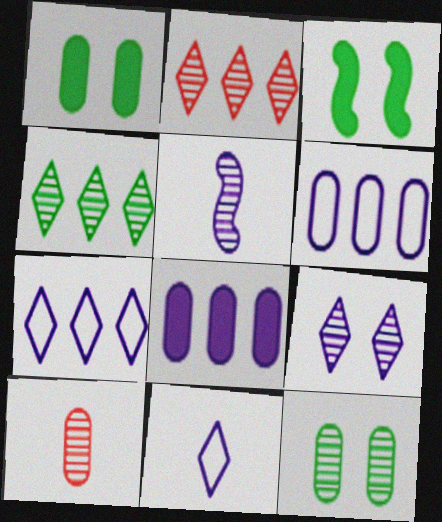[[1, 6, 10], 
[2, 5, 12], 
[3, 7, 10]]